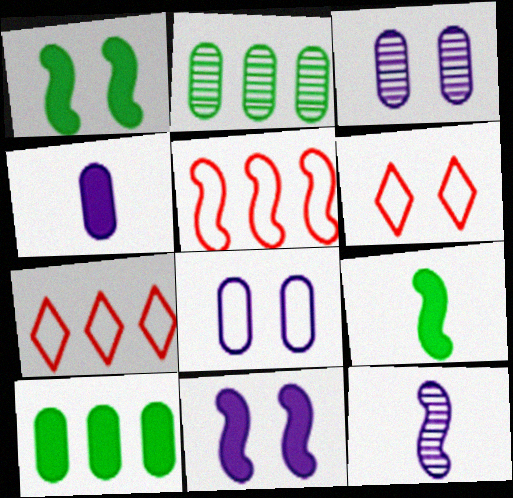[[1, 3, 6], 
[1, 5, 12], 
[3, 7, 9], 
[6, 10, 12]]